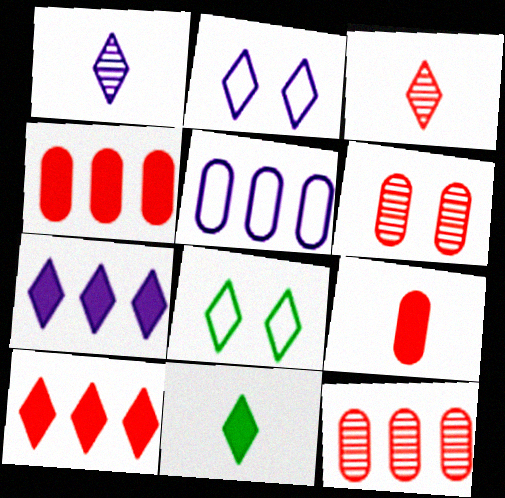[[1, 2, 7], 
[1, 8, 10], 
[3, 7, 8]]